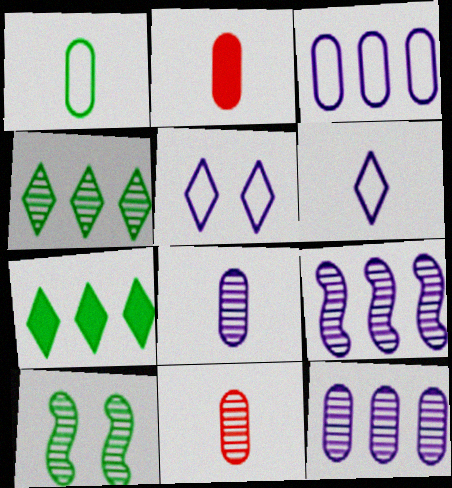[[1, 2, 8], 
[1, 7, 10]]